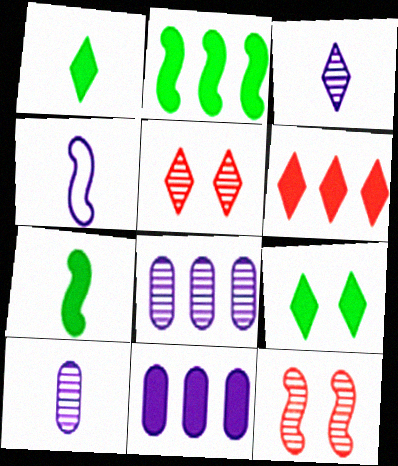[[2, 4, 12], 
[2, 6, 11]]